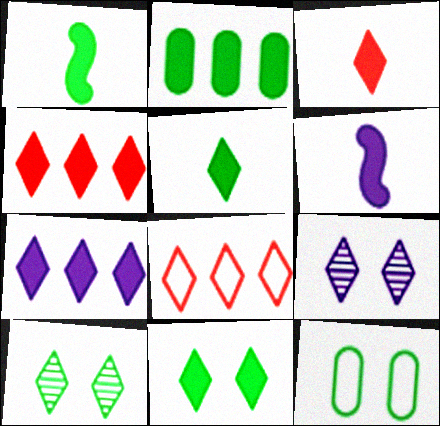[[1, 2, 11], 
[3, 7, 11], 
[5, 8, 9]]